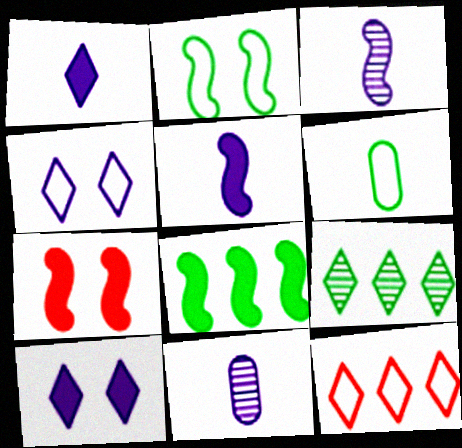[[5, 7, 8]]